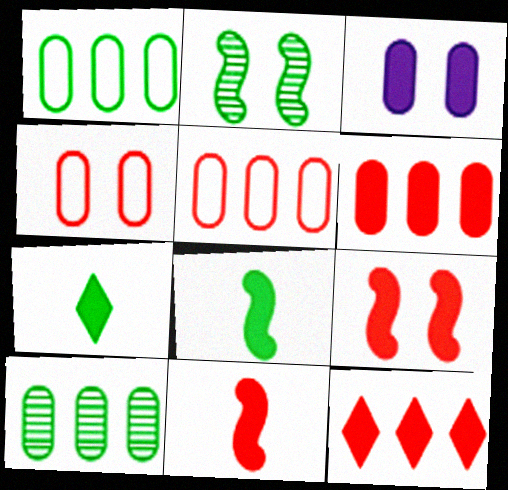[[1, 2, 7], 
[3, 8, 12]]